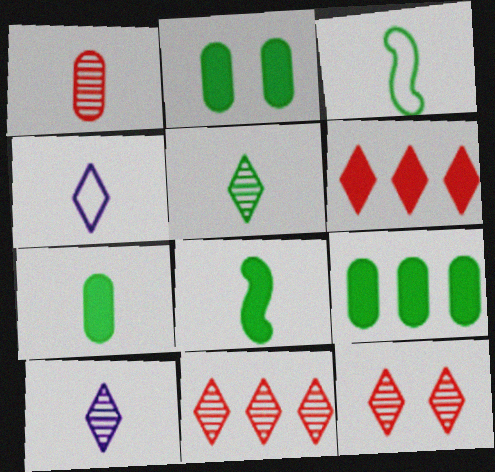[[1, 4, 8], 
[2, 7, 9], 
[3, 5, 7]]